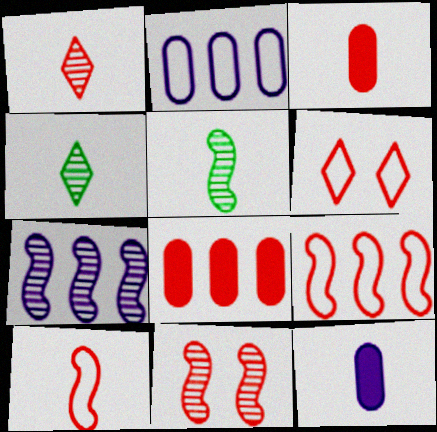[[1, 3, 10], 
[4, 10, 12], 
[5, 7, 11]]